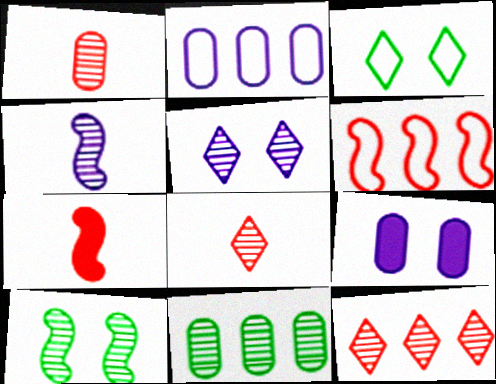[]